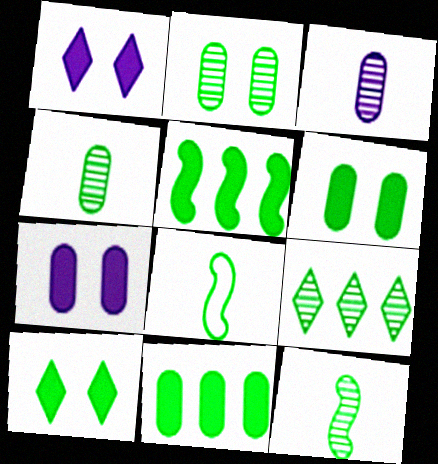[[2, 9, 12], 
[6, 8, 9]]